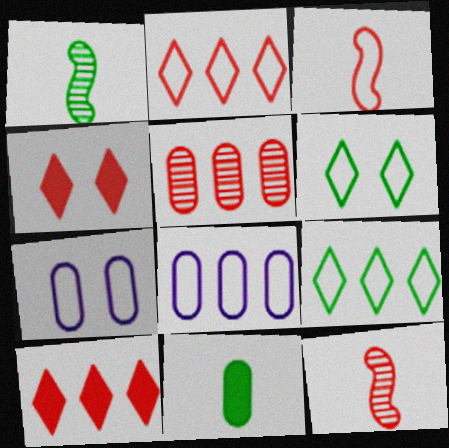[[1, 4, 8], 
[1, 7, 10], 
[3, 4, 5], 
[3, 6, 8], 
[3, 7, 9], 
[5, 7, 11]]